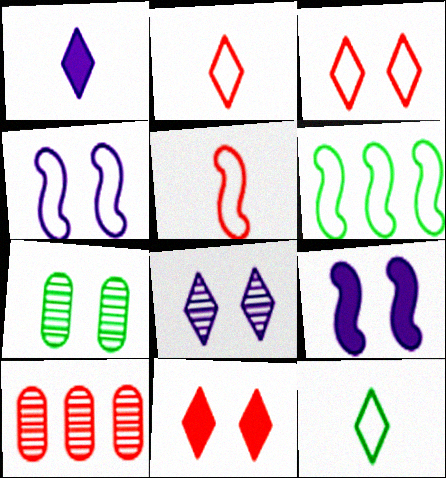[[3, 7, 9], 
[4, 5, 6], 
[4, 7, 11], 
[5, 10, 11], 
[9, 10, 12]]